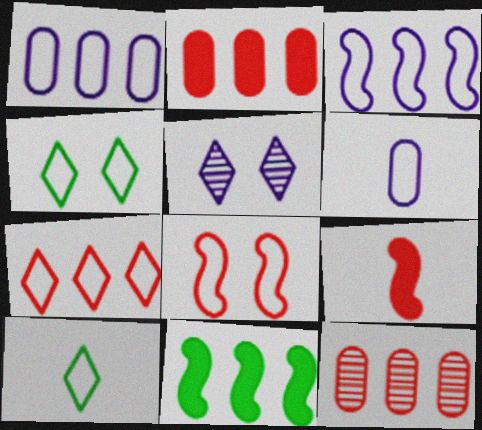[[1, 8, 10]]